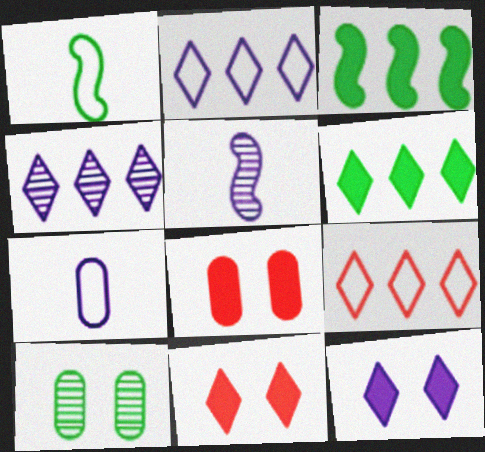[[1, 4, 8], 
[1, 6, 10], 
[4, 6, 9]]